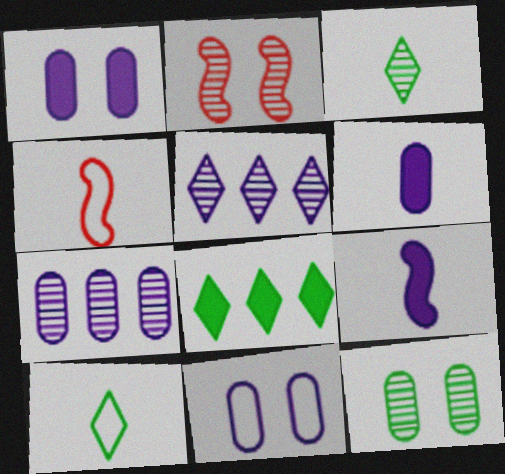[[2, 3, 7], 
[3, 4, 6], 
[5, 9, 11], 
[6, 7, 11]]